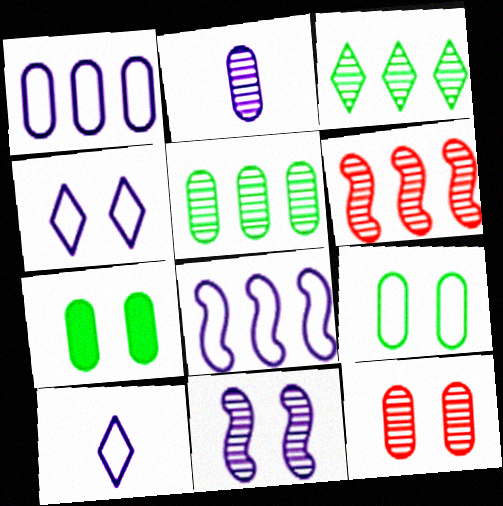[[2, 5, 12], 
[6, 7, 10]]